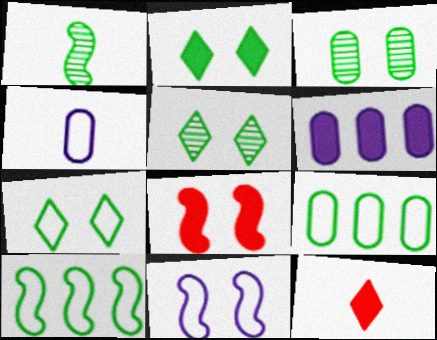[[1, 2, 9], 
[1, 4, 12], 
[2, 5, 7]]